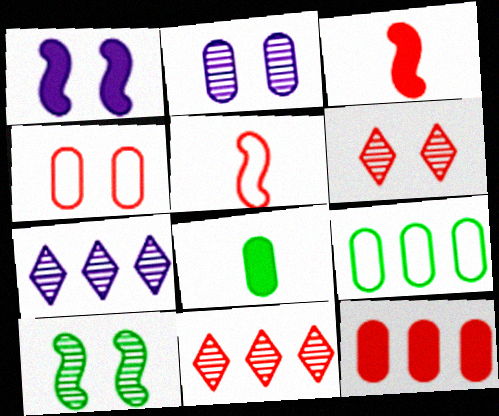[[2, 6, 10], 
[3, 4, 11], 
[5, 6, 12]]